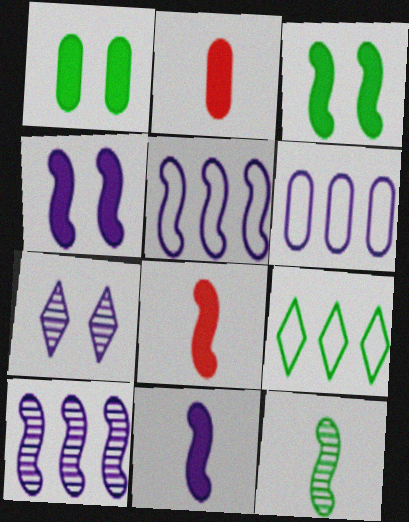[[1, 9, 12], 
[6, 7, 11]]